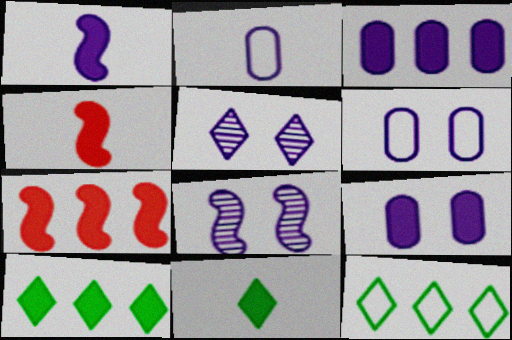[[3, 7, 10], 
[4, 9, 10], 
[7, 9, 11]]